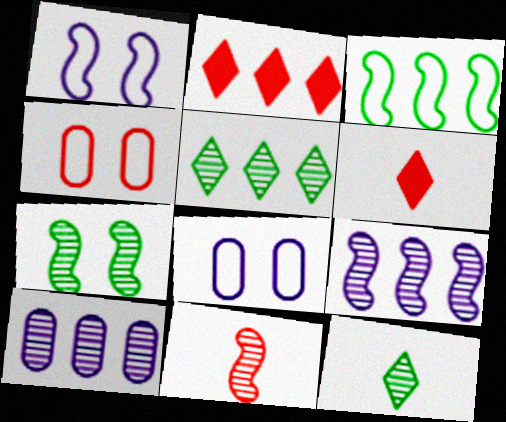[[2, 3, 10], 
[2, 4, 11], 
[7, 9, 11]]